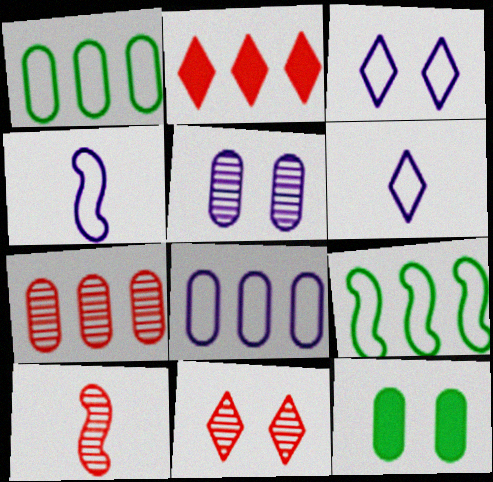[[3, 4, 8], 
[7, 10, 11]]